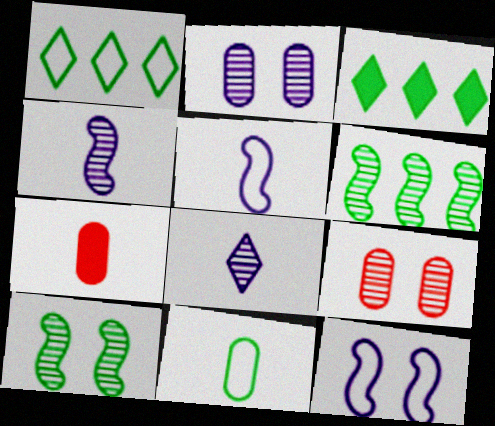[[3, 5, 9], 
[3, 10, 11], 
[6, 8, 9]]